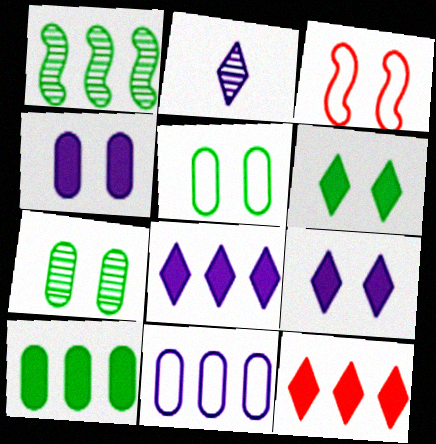[[1, 11, 12], 
[2, 3, 10], 
[3, 7, 9]]